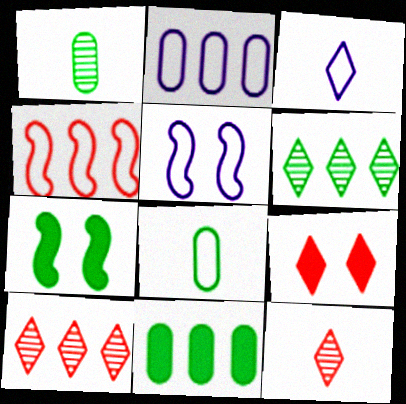[[2, 3, 5], 
[2, 7, 12], 
[3, 6, 9], 
[5, 11, 12], 
[6, 7, 8]]